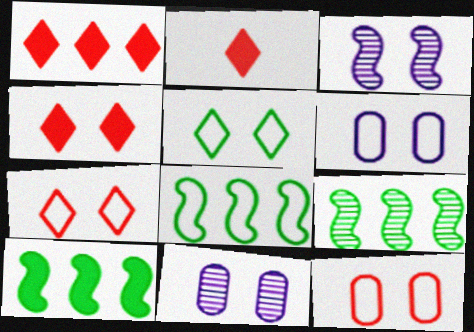[[1, 2, 4], 
[2, 6, 9], 
[2, 8, 11], 
[8, 9, 10]]